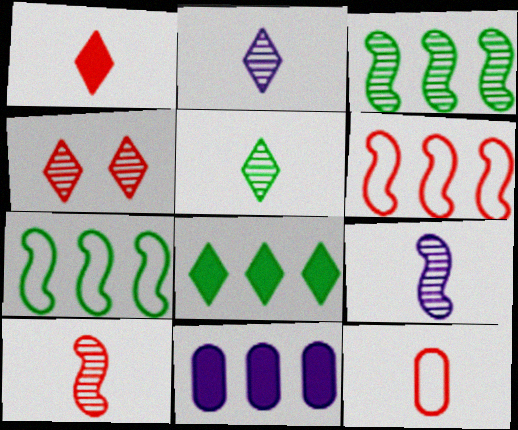[[1, 10, 12]]